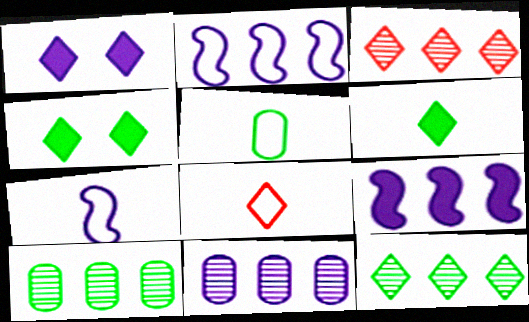[[1, 7, 11], 
[1, 8, 12], 
[5, 7, 8]]